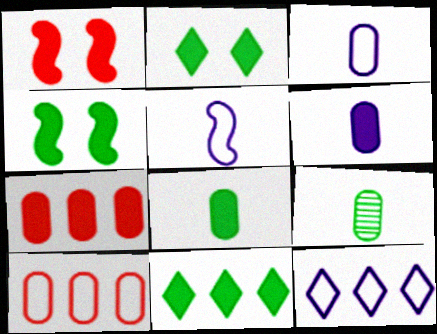[[1, 6, 11], 
[1, 9, 12], 
[4, 8, 11]]